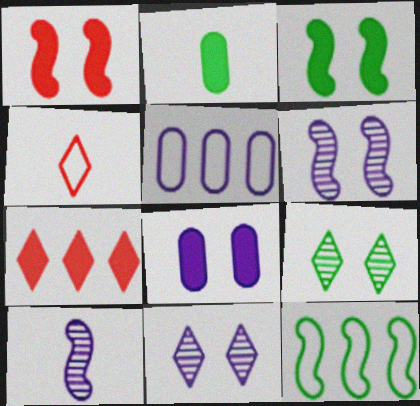[[1, 10, 12], 
[2, 4, 10], 
[2, 9, 12]]